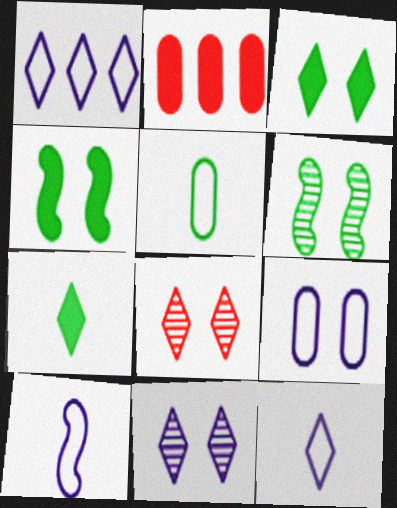[[1, 7, 8], 
[1, 9, 10], 
[2, 6, 12], 
[4, 8, 9]]